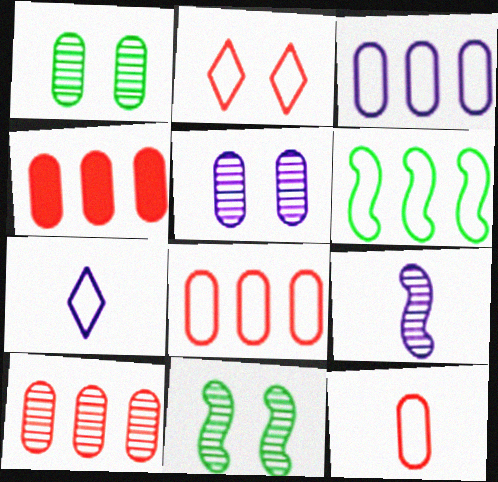[[4, 7, 11], 
[4, 8, 10]]